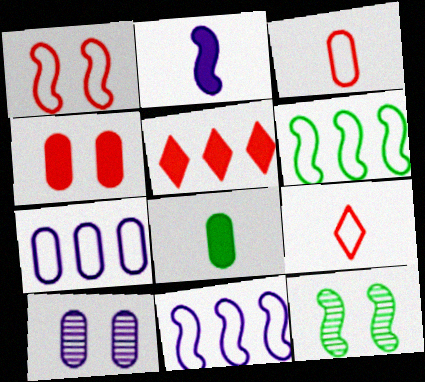[]